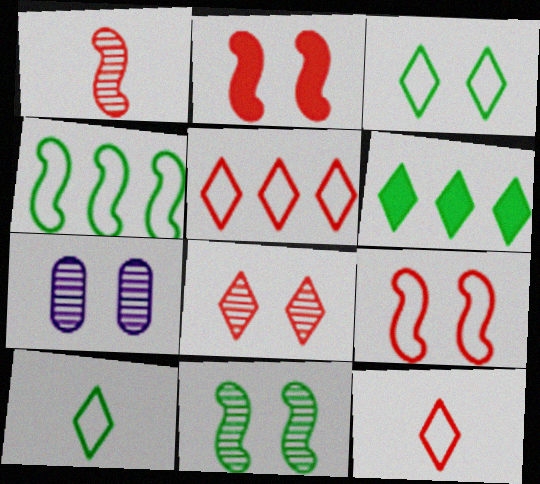[[2, 3, 7], 
[7, 8, 11]]